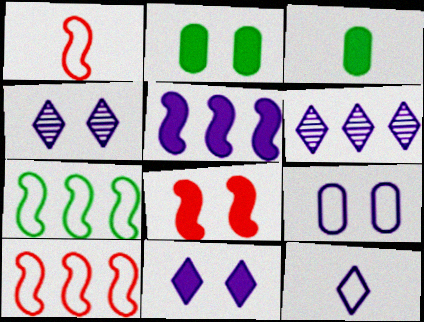[[1, 2, 6], 
[2, 8, 11], 
[3, 4, 10], 
[6, 11, 12]]